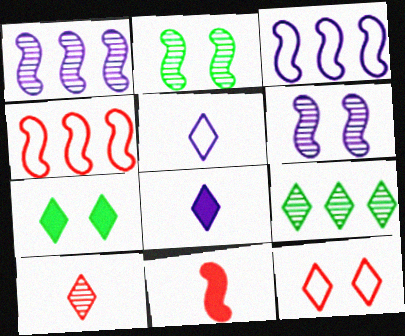[[2, 3, 11], 
[8, 9, 12]]